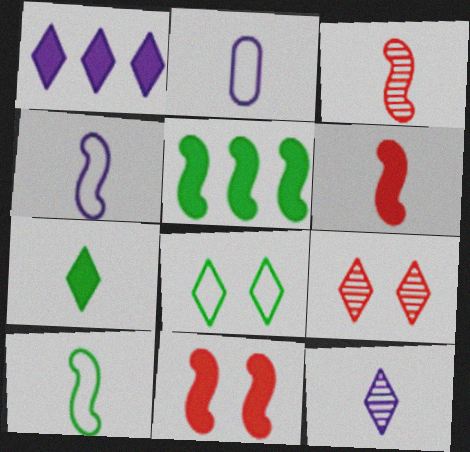[[2, 3, 7], 
[2, 5, 9]]